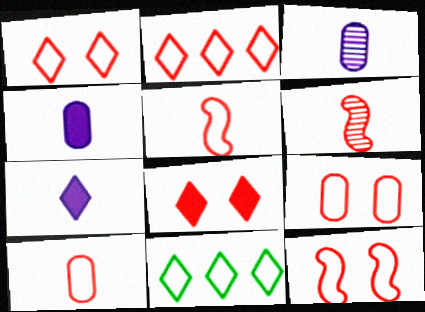[[1, 9, 12], 
[2, 5, 9], 
[2, 10, 12]]